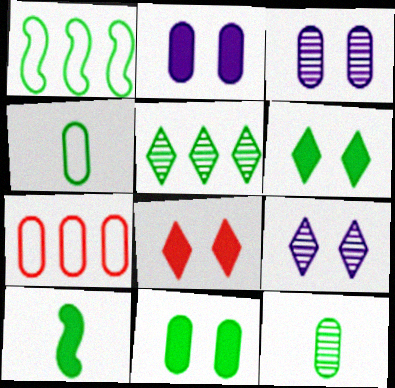[[1, 6, 12], 
[2, 7, 12], 
[7, 9, 10]]